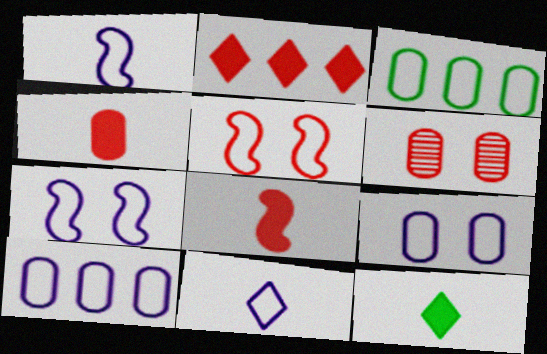[[3, 5, 11], 
[7, 10, 11]]